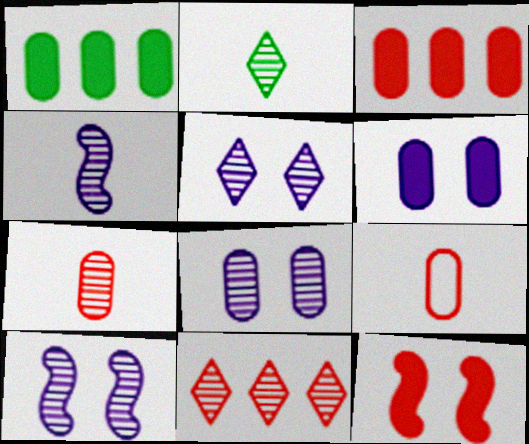[[1, 8, 9], 
[2, 4, 7], 
[2, 5, 11], 
[5, 8, 10], 
[9, 11, 12]]